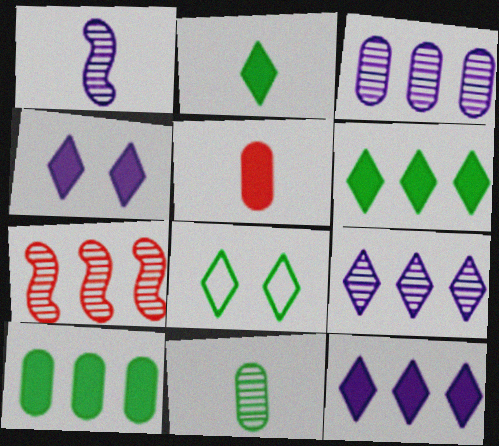[]